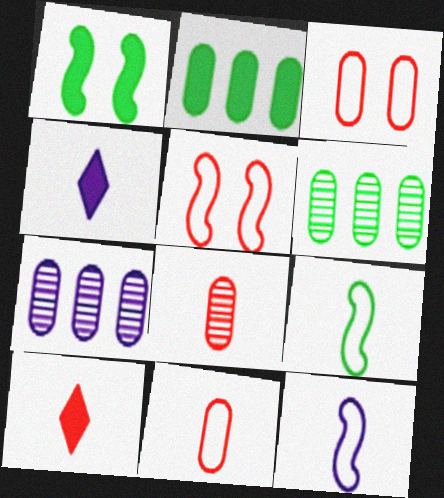[[4, 5, 6], 
[4, 8, 9]]